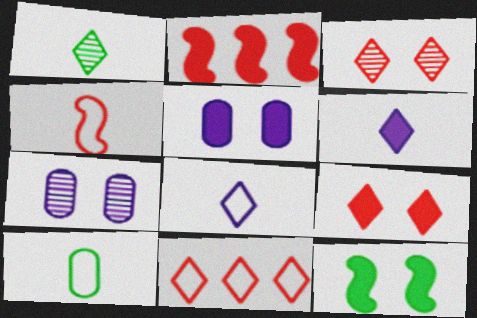[[4, 8, 10], 
[5, 9, 12]]